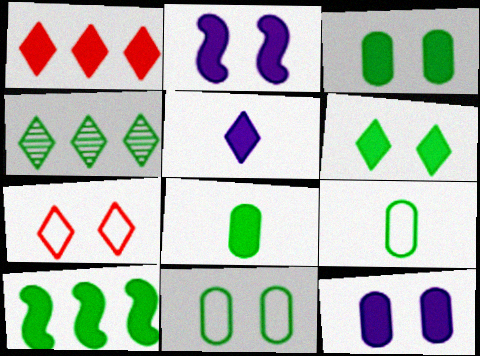[[1, 2, 8], 
[1, 5, 6], 
[4, 5, 7], 
[6, 8, 10]]